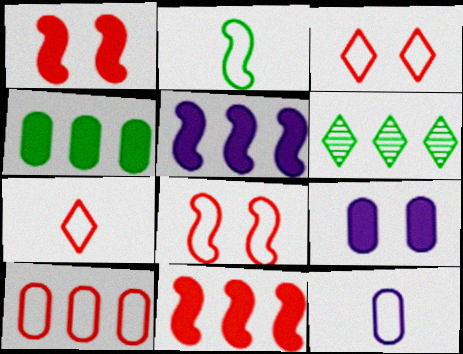[[1, 6, 12], 
[2, 7, 12], 
[5, 6, 10], 
[7, 8, 10]]